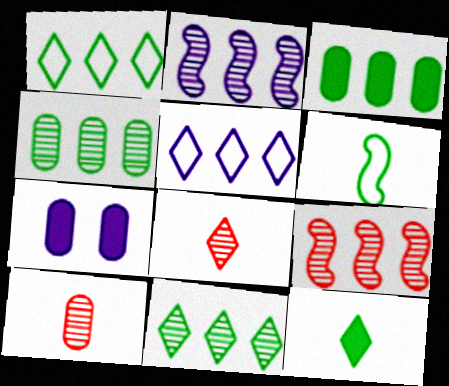[[3, 5, 9]]